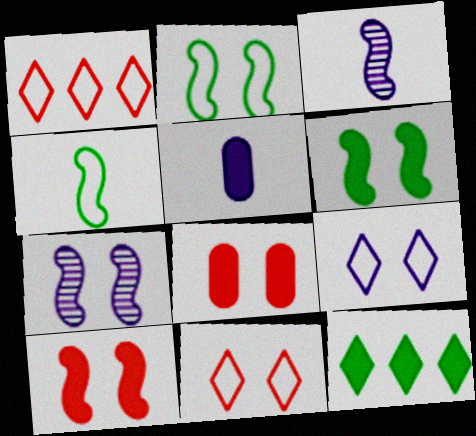[[2, 7, 10], 
[5, 10, 12]]